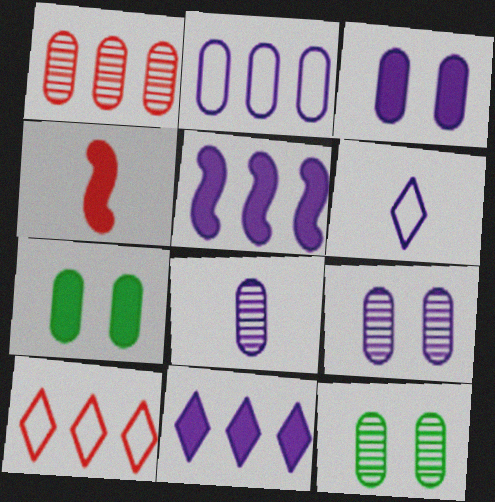[[1, 8, 12], 
[2, 3, 8], 
[4, 7, 11], 
[5, 6, 9]]